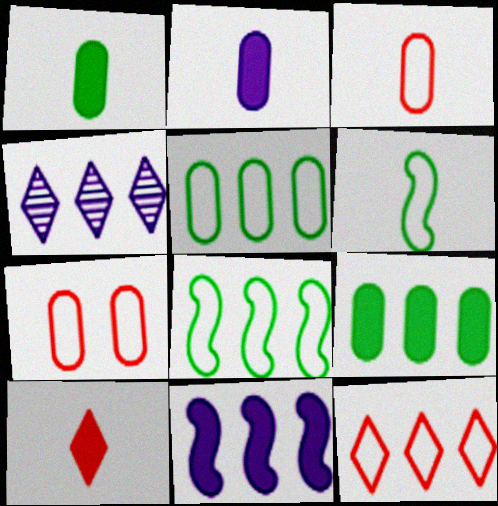[]